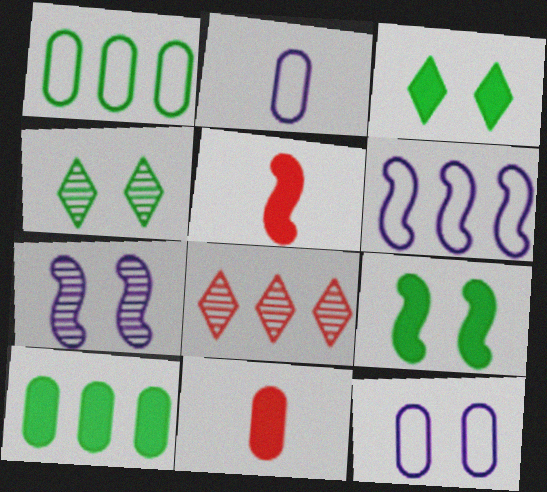[[2, 8, 9], 
[4, 6, 11], 
[6, 8, 10]]